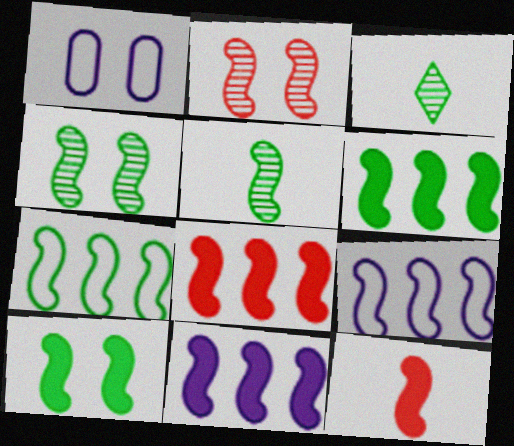[[1, 3, 8], 
[4, 9, 12], 
[5, 7, 10], 
[6, 8, 11], 
[10, 11, 12]]